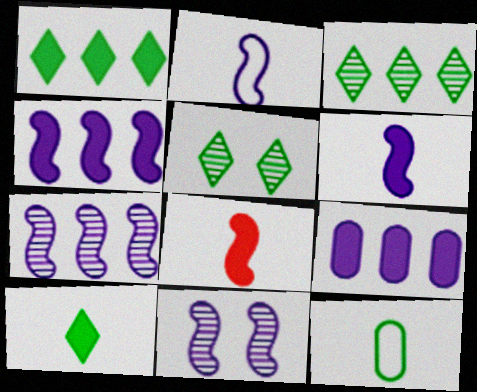[[2, 4, 11]]